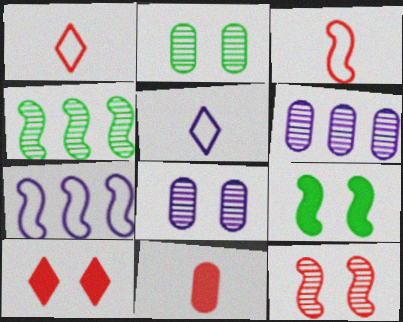[[1, 6, 9]]